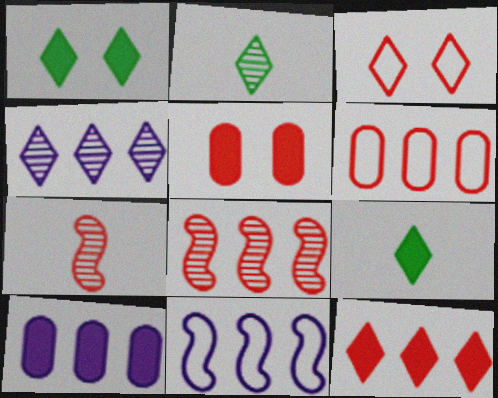[[2, 5, 11], 
[3, 4, 9], 
[4, 10, 11], 
[6, 8, 12]]